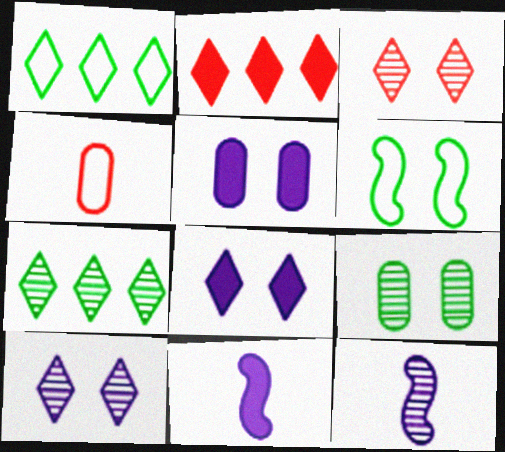[[3, 5, 6]]